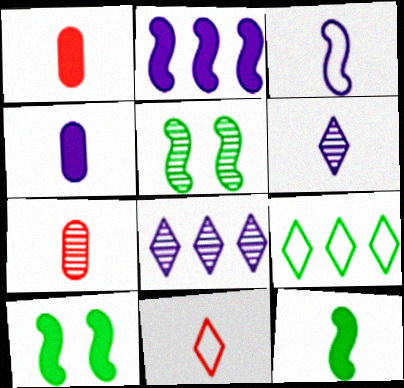[[3, 4, 6], 
[5, 7, 8]]